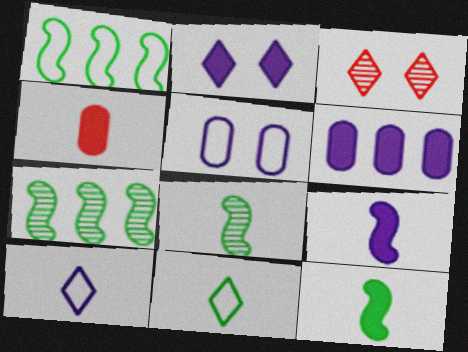[[2, 6, 9], 
[4, 8, 10]]